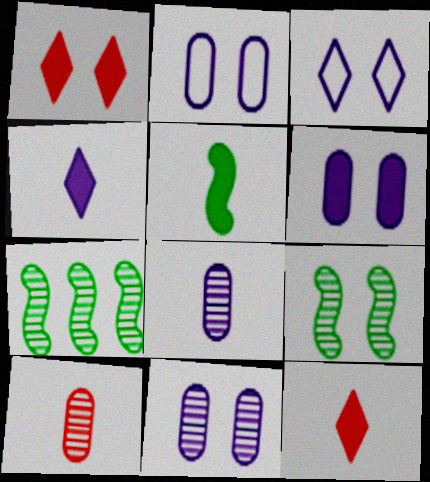[[1, 2, 9], 
[2, 6, 11], 
[2, 7, 12]]